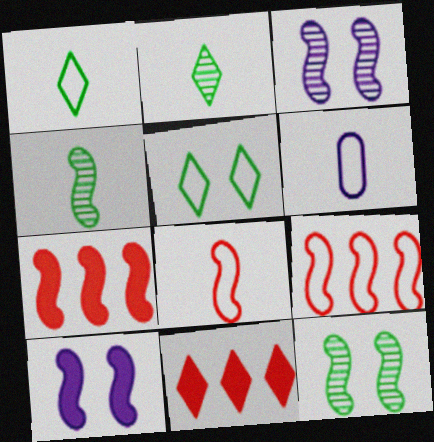[[1, 6, 8], 
[4, 9, 10], 
[5, 6, 9], 
[6, 11, 12]]